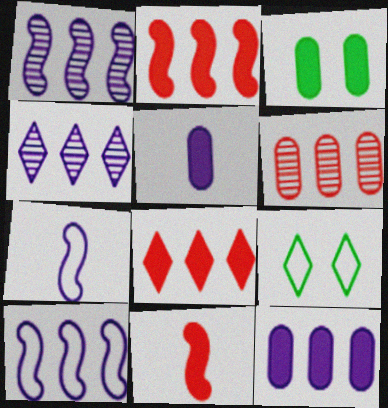[[4, 10, 12]]